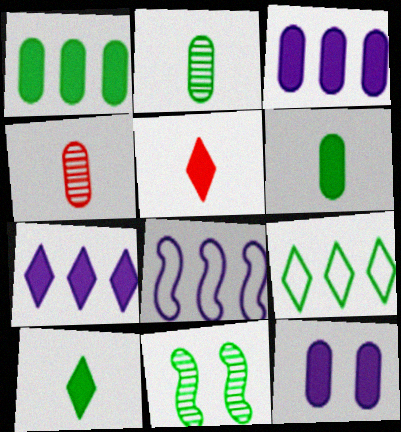[[6, 9, 11]]